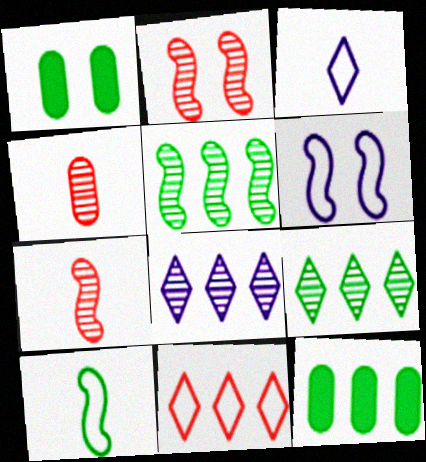[[1, 9, 10], 
[2, 3, 12]]